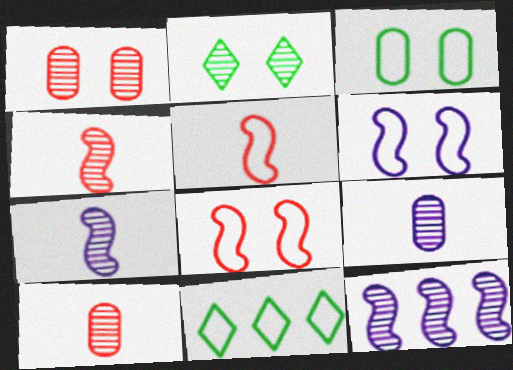[[2, 10, 12]]